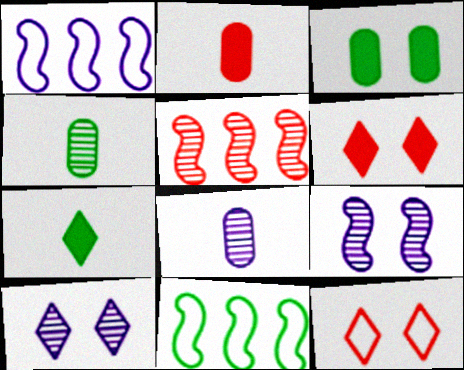[[1, 4, 6], 
[2, 5, 12], 
[2, 10, 11], 
[3, 9, 12], 
[4, 5, 10], 
[6, 8, 11]]